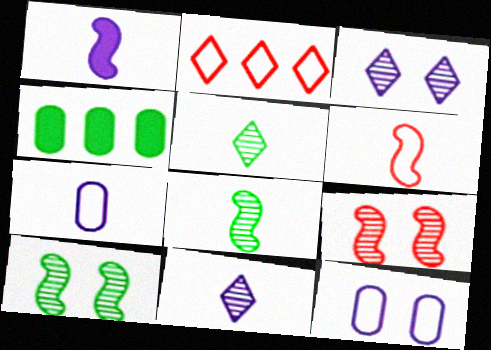[[1, 6, 8], 
[1, 7, 11], 
[3, 4, 6]]